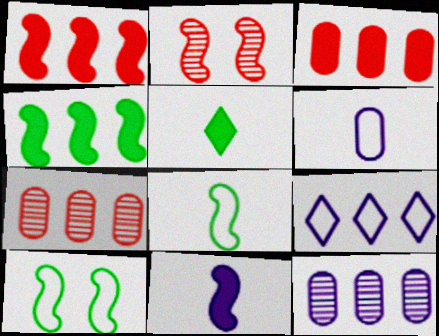[[4, 7, 9]]